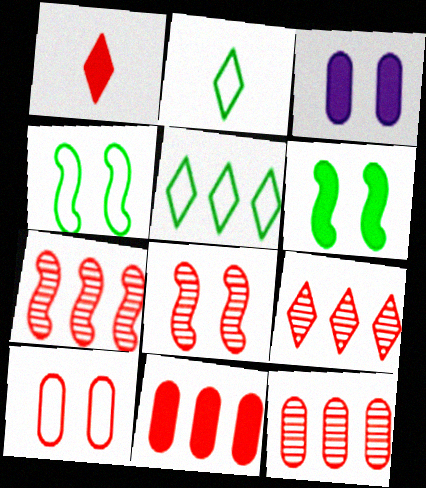[[1, 7, 10], 
[2, 3, 7], 
[7, 9, 12]]